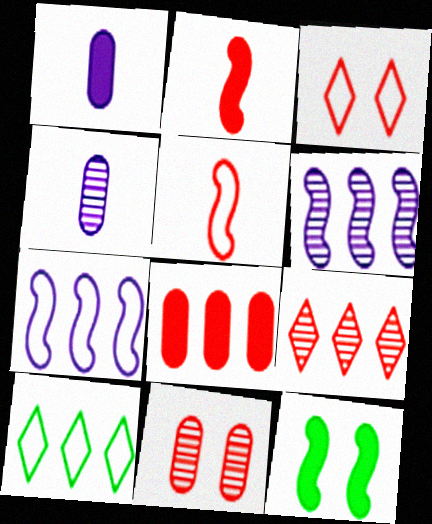[[5, 6, 12], 
[6, 8, 10]]